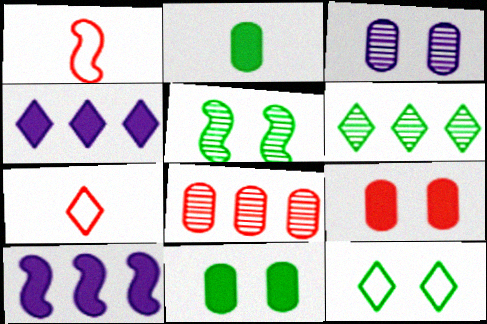[[1, 5, 10], 
[5, 11, 12]]